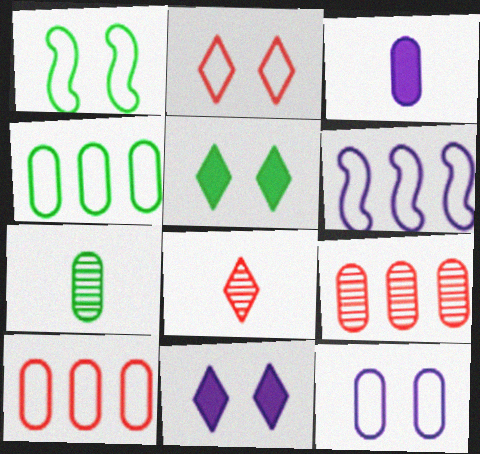[[1, 2, 12]]